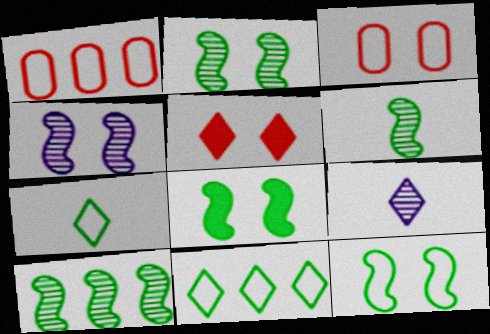[[1, 8, 9], 
[2, 6, 10], 
[2, 8, 12], 
[5, 9, 11]]